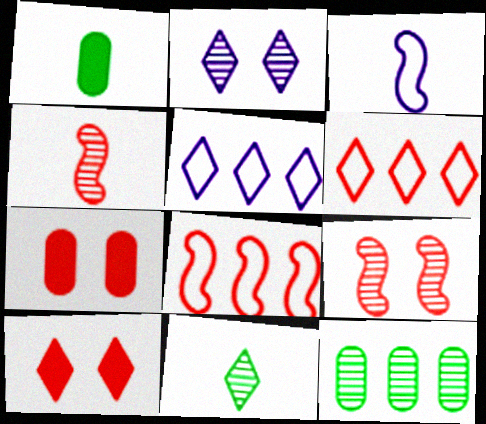[[1, 2, 8], 
[1, 5, 9], 
[2, 4, 12], 
[3, 10, 12], 
[4, 6, 7], 
[5, 10, 11]]